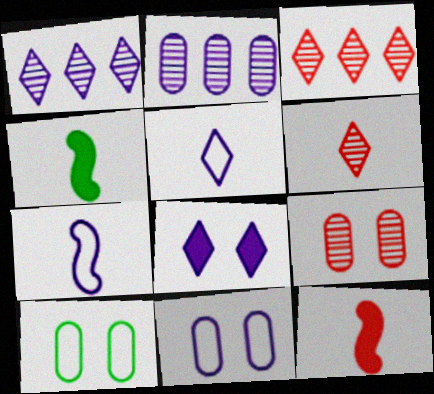[[1, 5, 8], 
[1, 10, 12], 
[2, 7, 8], 
[3, 4, 11]]